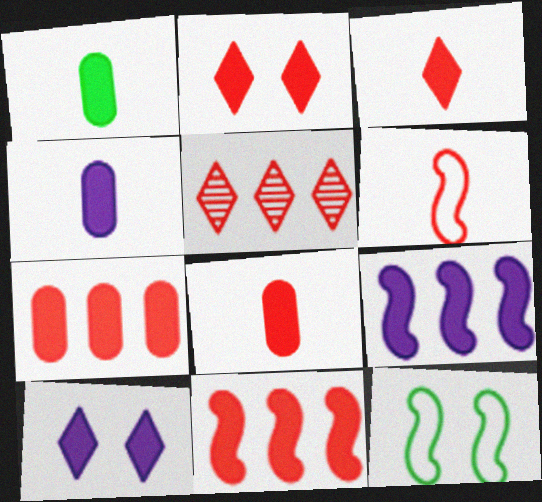[[1, 2, 9], 
[1, 4, 8], 
[1, 10, 11], 
[2, 8, 11], 
[4, 5, 12], 
[4, 9, 10]]